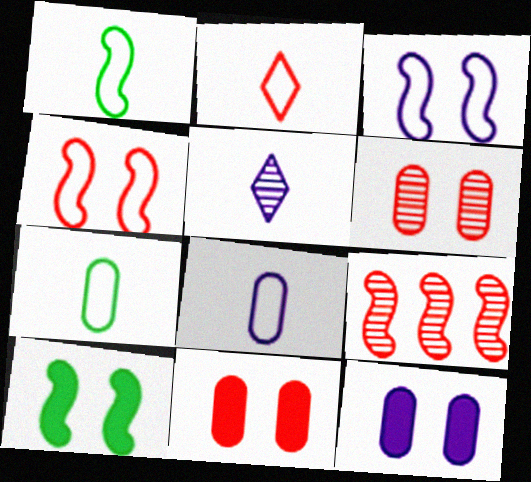[[1, 2, 8], 
[2, 9, 11]]